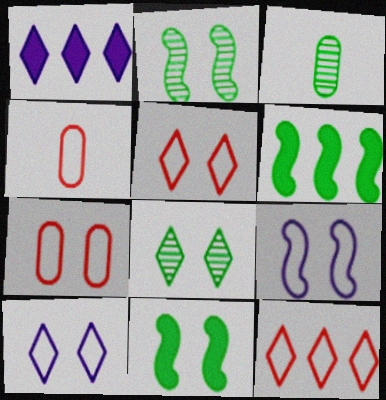[[1, 2, 4]]